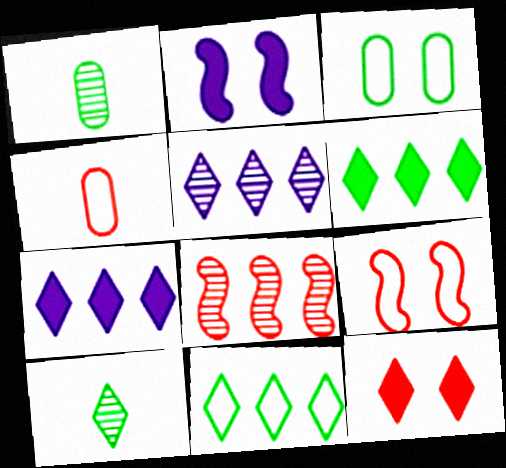[[1, 7, 9], 
[4, 8, 12]]